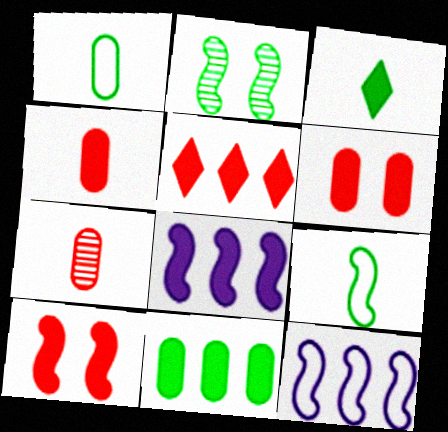[[3, 6, 8], 
[4, 5, 10], 
[5, 8, 11]]